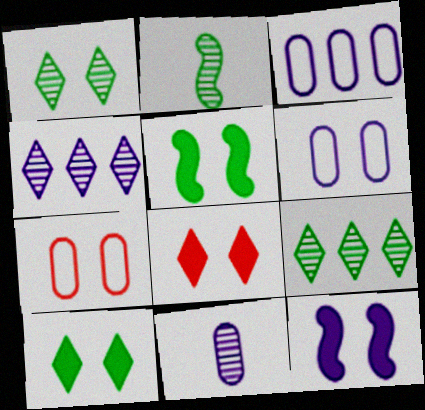[[1, 7, 12], 
[2, 3, 8]]